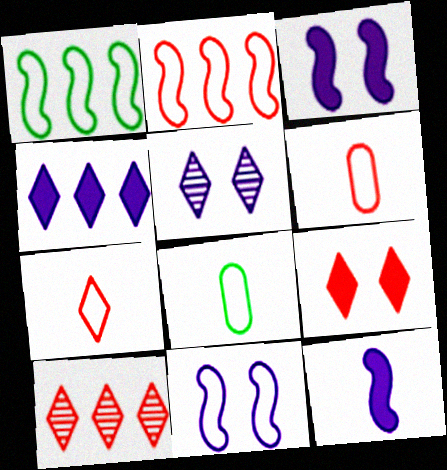[[3, 8, 10], 
[7, 9, 10]]